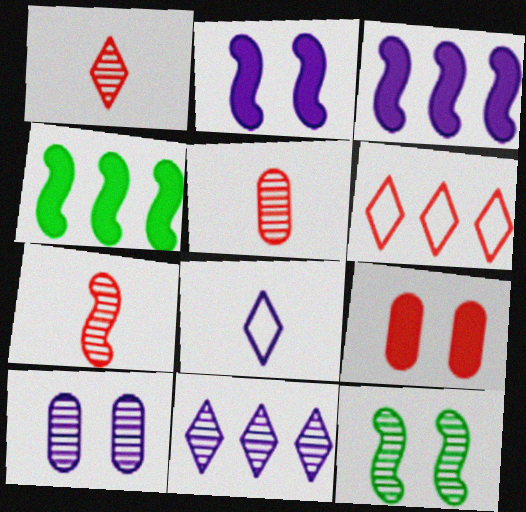[[1, 5, 7], 
[3, 8, 10], 
[5, 11, 12], 
[6, 7, 9]]